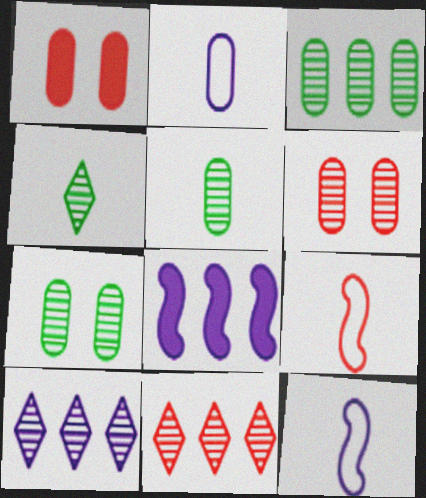[[1, 2, 3], 
[1, 9, 11], 
[3, 5, 7]]